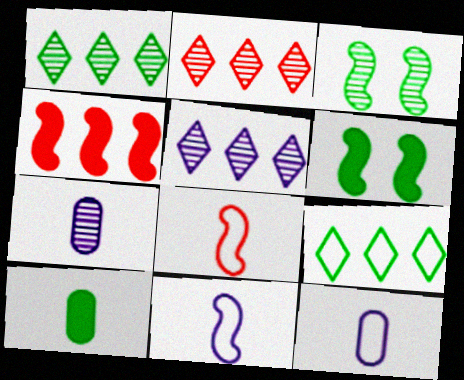[[1, 2, 5], 
[2, 3, 7], 
[2, 6, 12], 
[3, 4, 11], 
[3, 9, 10]]